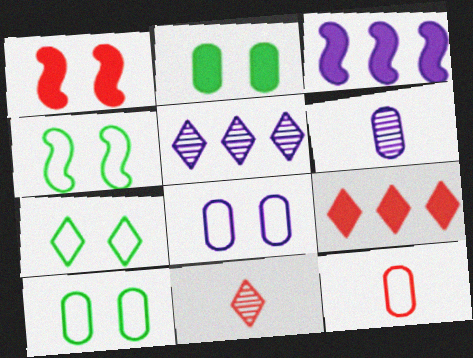[[3, 10, 11], 
[4, 6, 9], 
[4, 7, 10]]